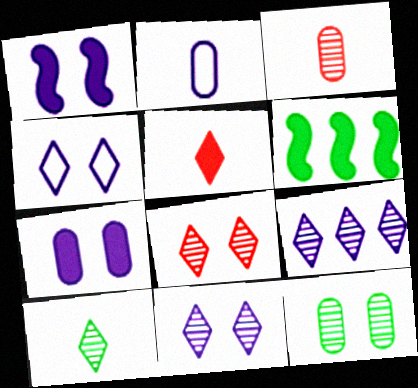[[1, 2, 9], 
[2, 6, 8], 
[3, 4, 6], 
[5, 6, 7], 
[8, 9, 10]]